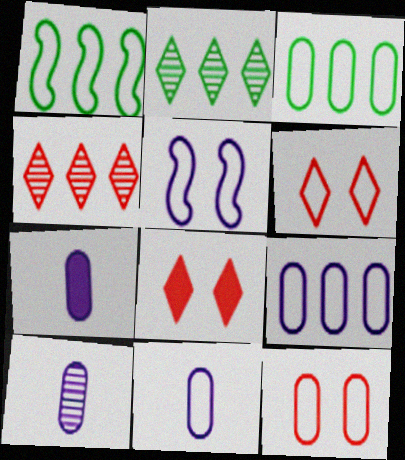[[1, 6, 11], 
[1, 8, 10], 
[3, 11, 12], 
[7, 10, 11]]